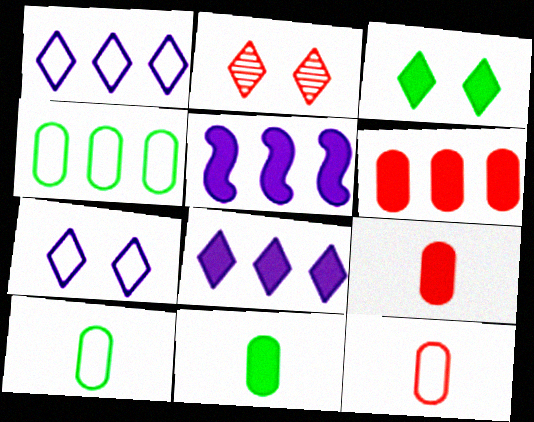[[2, 3, 7], 
[2, 5, 10], 
[3, 5, 9]]